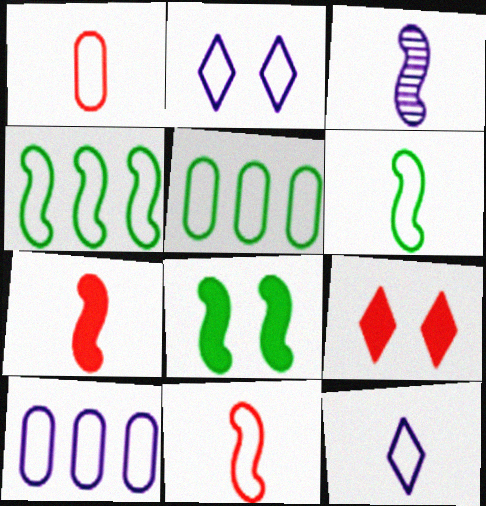[[1, 2, 4], 
[1, 6, 12], 
[2, 5, 11], 
[3, 5, 9], 
[3, 6, 7]]